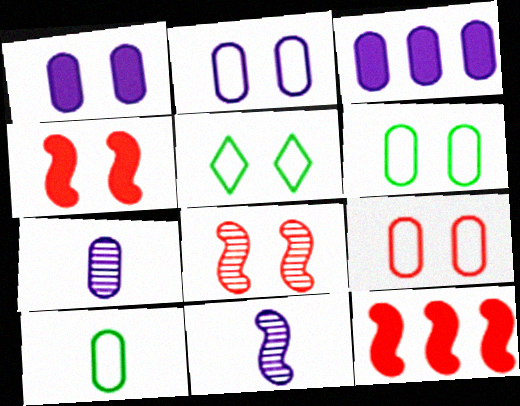[[1, 5, 8], 
[2, 3, 7], 
[2, 6, 9], 
[5, 7, 12]]